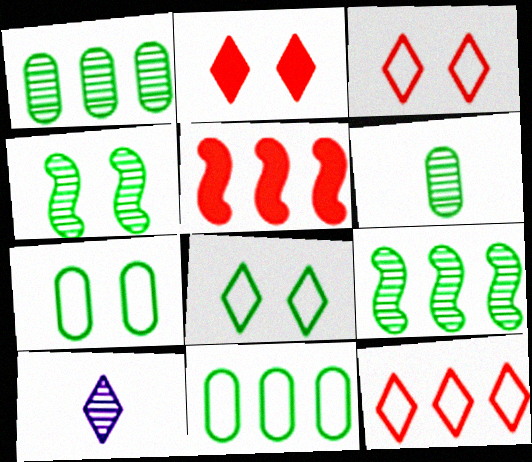[[5, 7, 10]]